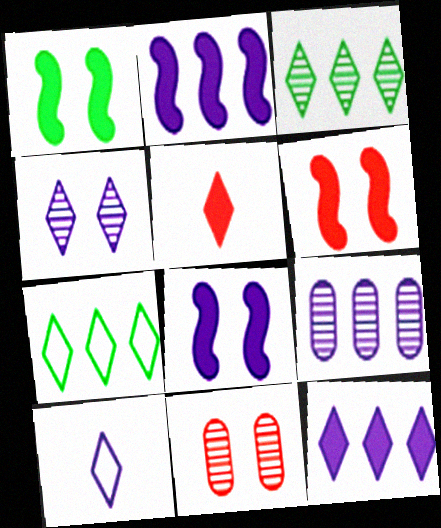[[1, 6, 8], 
[4, 5, 7], 
[4, 10, 12], 
[8, 9, 10]]